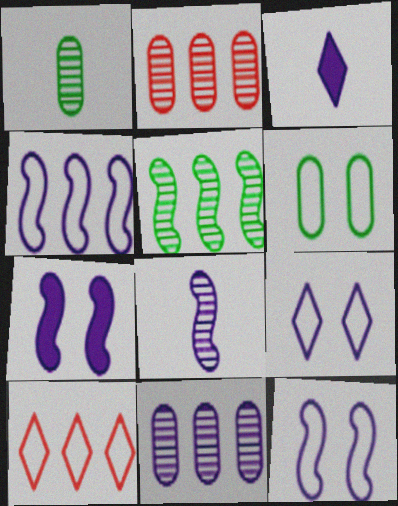[[1, 7, 10], 
[3, 11, 12], 
[4, 7, 8]]